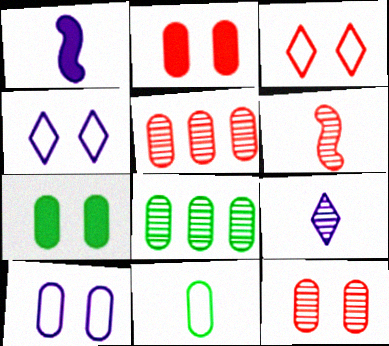[[1, 3, 8], 
[7, 8, 11], 
[7, 10, 12]]